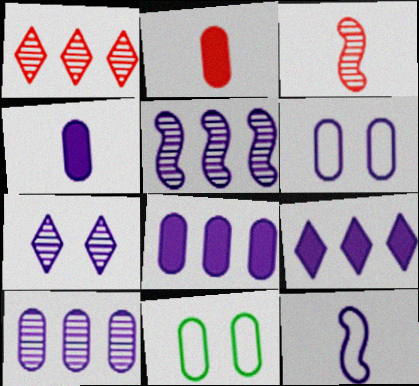[[2, 10, 11], 
[3, 9, 11], 
[4, 6, 10], 
[7, 8, 12]]